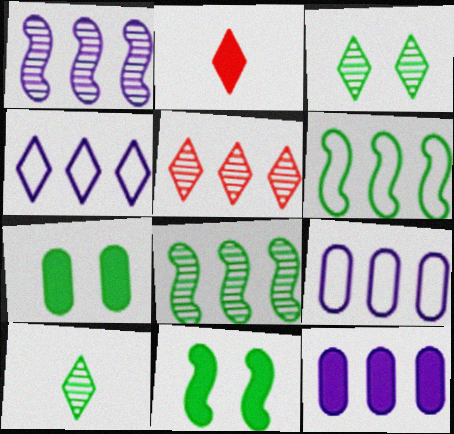[[1, 4, 12], 
[2, 3, 4], 
[2, 11, 12], 
[5, 6, 12], 
[6, 7, 10]]